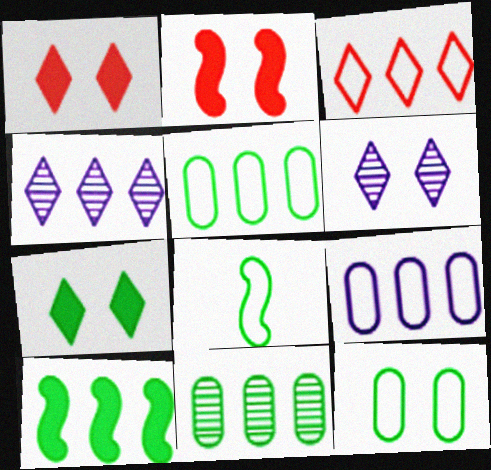[[2, 6, 12], 
[7, 8, 11]]